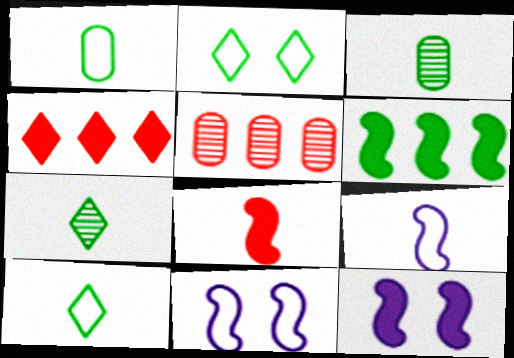[[2, 3, 6], 
[3, 4, 11], 
[5, 10, 12], 
[6, 8, 12]]